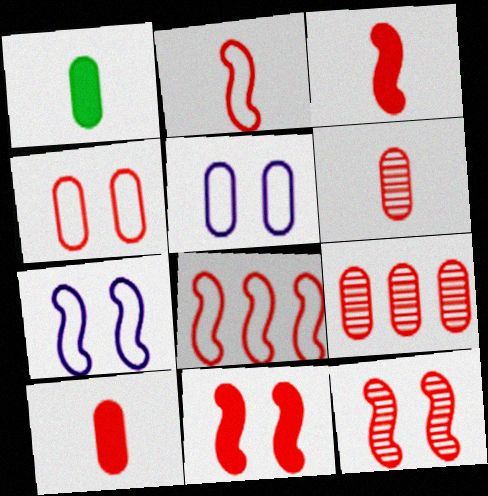[[1, 5, 9], 
[3, 8, 12], 
[4, 9, 10]]